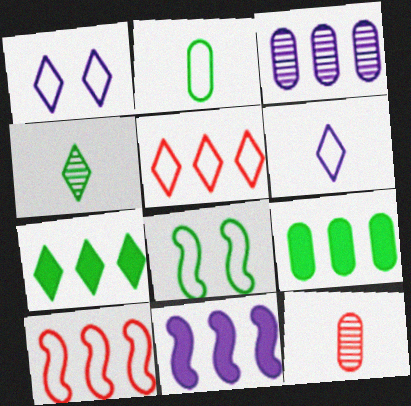[[1, 2, 10], 
[3, 7, 10], 
[4, 8, 9]]